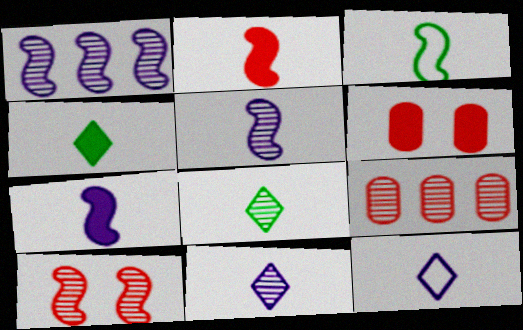[[2, 3, 5]]